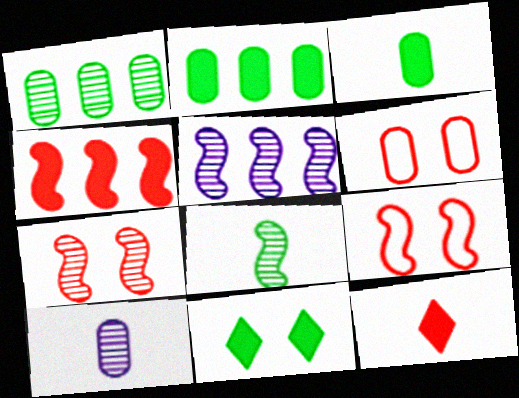[[2, 6, 10], 
[5, 7, 8]]